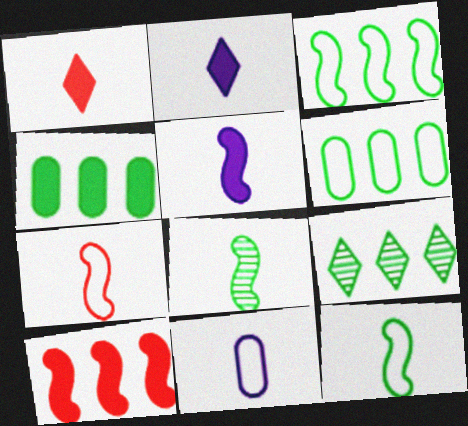[[1, 8, 11], 
[3, 4, 9], 
[5, 7, 8]]